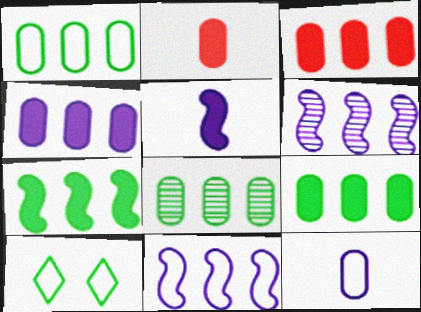[[1, 8, 9], 
[2, 6, 10], 
[3, 4, 9]]